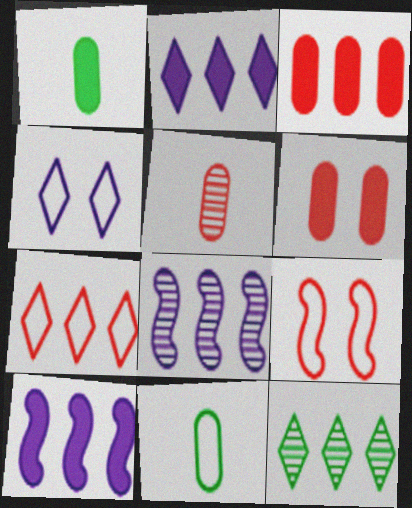[[2, 7, 12]]